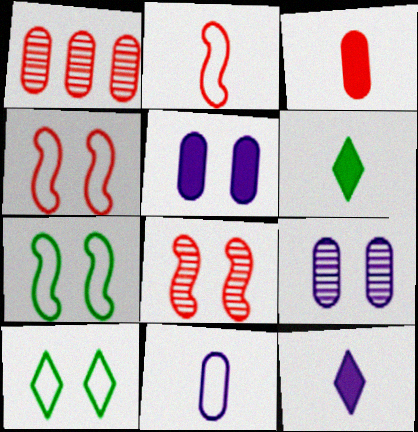[[1, 7, 12], 
[5, 8, 10]]